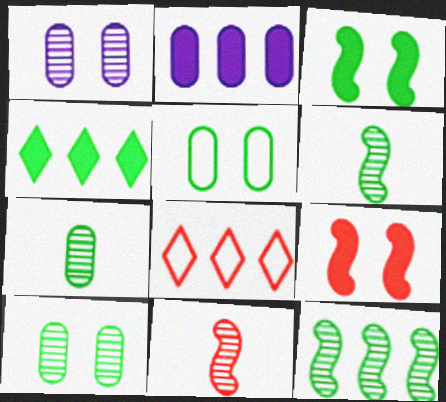[[2, 8, 12], 
[4, 5, 6]]